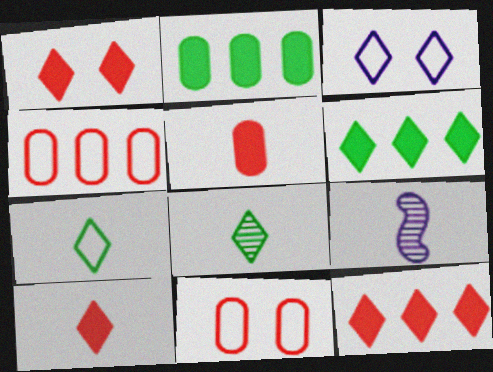[[1, 10, 12], 
[3, 8, 12], 
[5, 7, 9], 
[6, 9, 11]]